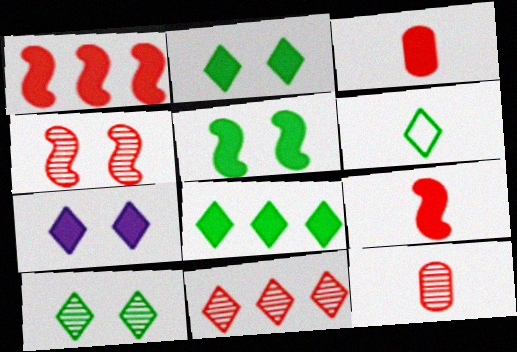[[4, 11, 12], 
[6, 7, 11], 
[6, 8, 10]]